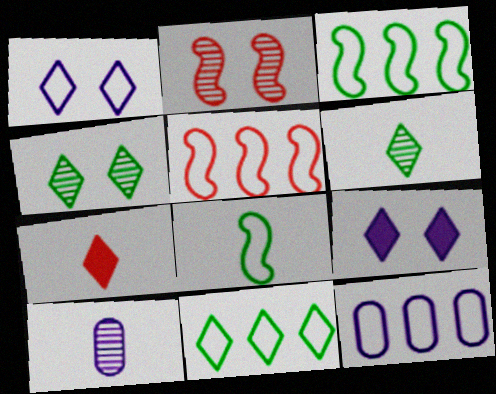[[5, 11, 12], 
[7, 8, 10]]